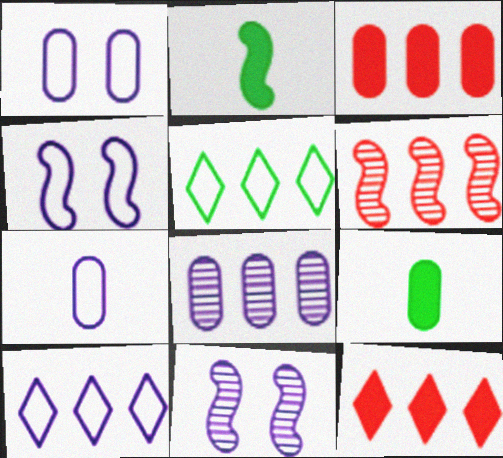[[2, 4, 6], 
[4, 7, 10]]